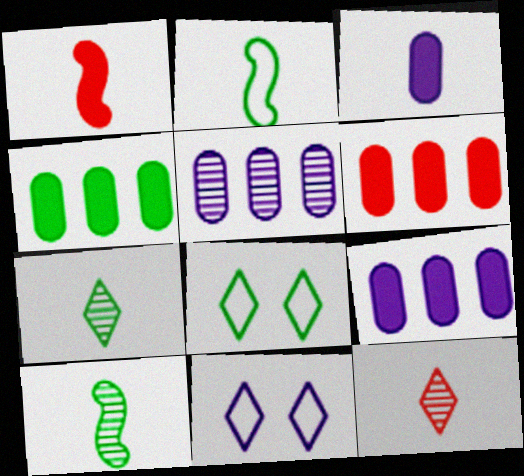[[1, 5, 8], 
[2, 3, 12], 
[4, 6, 9], 
[4, 8, 10], 
[6, 10, 11]]